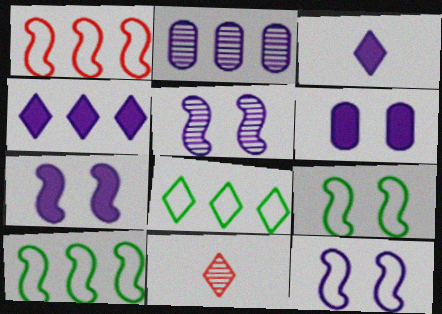[[2, 3, 12], 
[5, 7, 12], 
[6, 10, 11]]